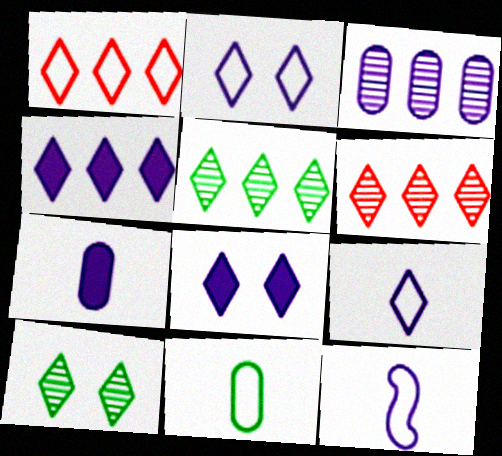[[1, 4, 5], 
[3, 8, 12]]